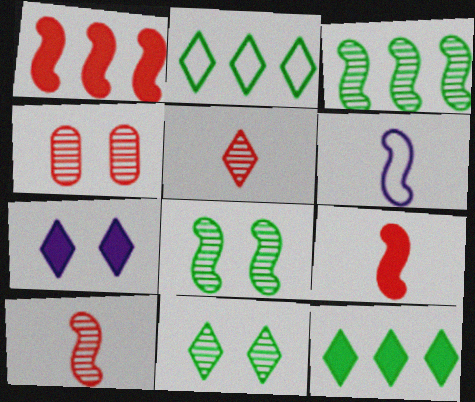[[1, 6, 8], 
[2, 5, 7], 
[4, 6, 12]]